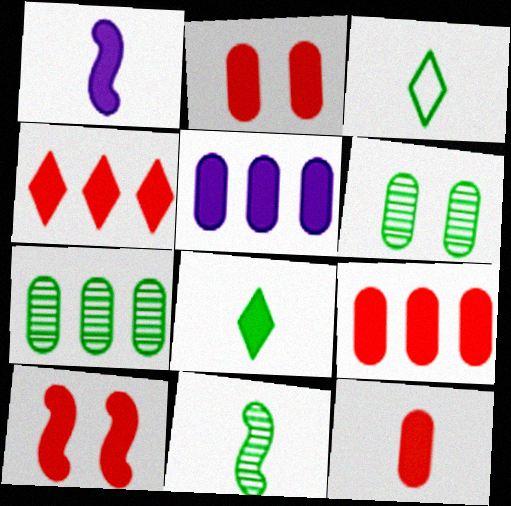[[1, 8, 12], 
[2, 9, 12], 
[4, 10, 12], 
[5, 8, 10]]